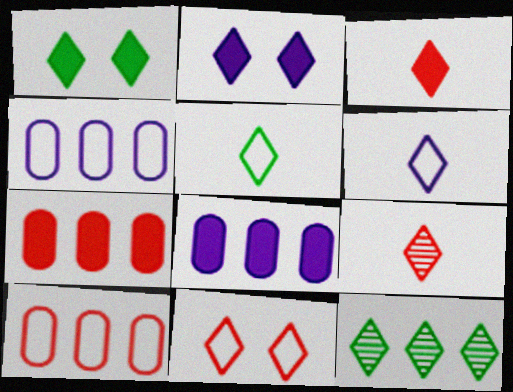[[1, 5, 12]]